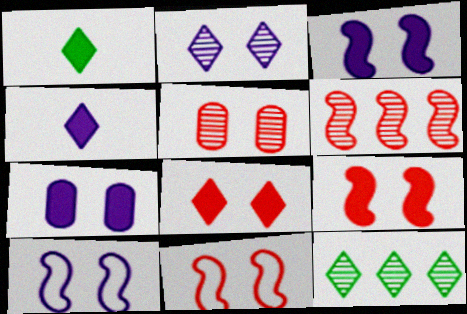[[2, 7, 10], 
[5, 8, 11]]